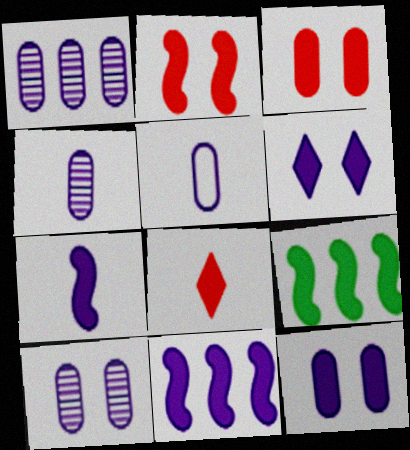[[1, 4, 10], 
[1, 5, 12], 
[2, 7, 9], 
[8, 9, 12]]